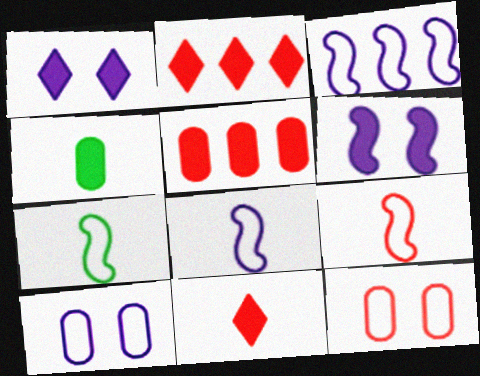[[2, 4, 6], 
[7, 8, 9]]